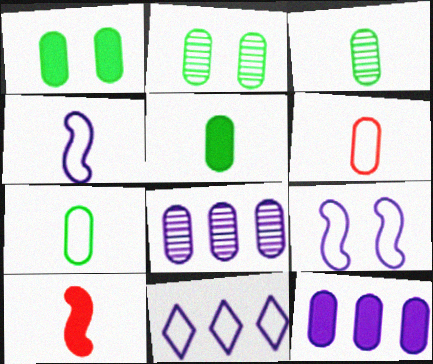[[1, 6, 8], 
[2, 6, 12], 
[2, 10, 11], 
[3, 5, 7]]